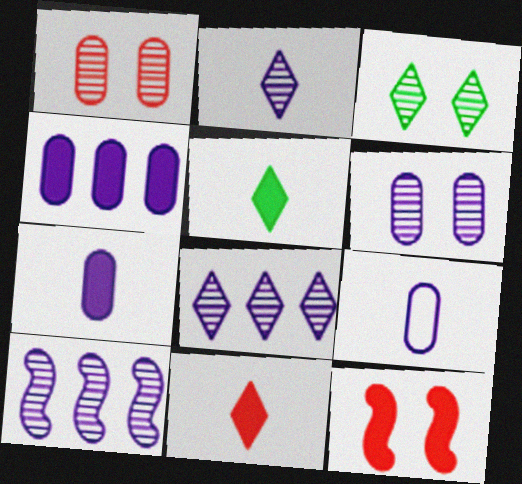[[2, 6, 10], 
[4, 5, 12], 
[4, 6, 9]]